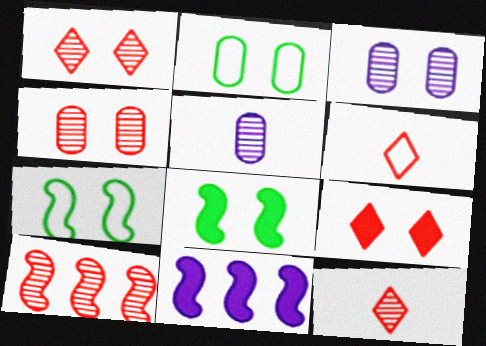[[2, 11, 12], 
[3, 7, 9], 
[4, 10, 12]]